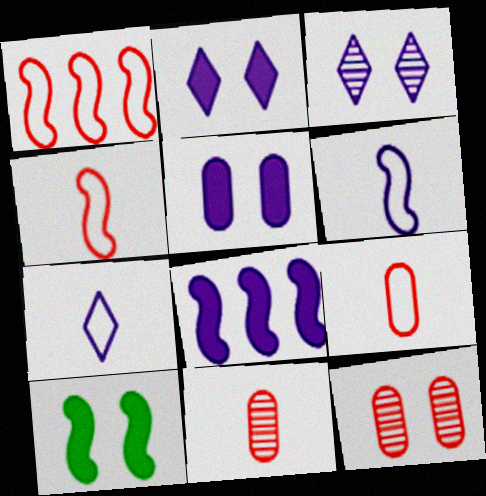[]